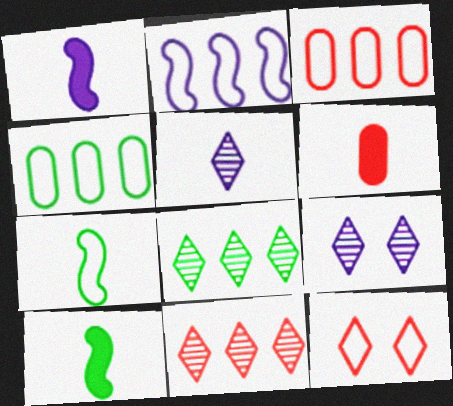[[3, 9, 10], 
[5, 6, 7]]